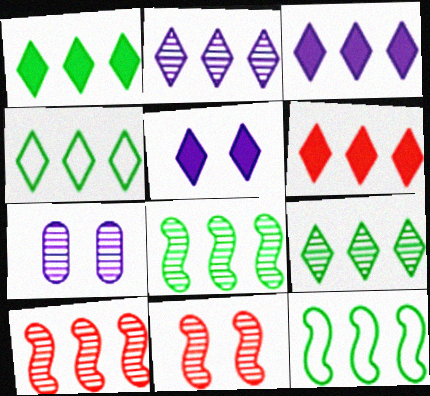[[1, 3, 6], 
[1, 4, 9], 
[2, 4, 6]]